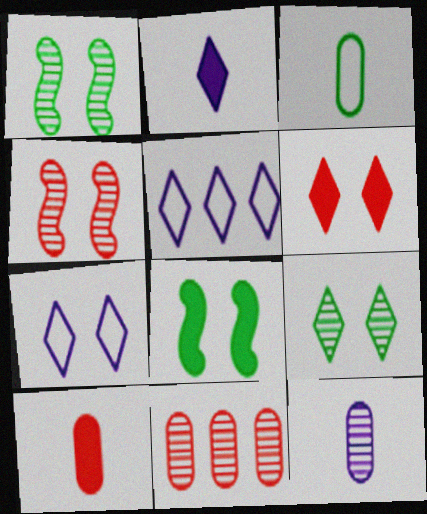[[1, 5, 10], 
[3, 10, 12], 
[6, 7, 9]]